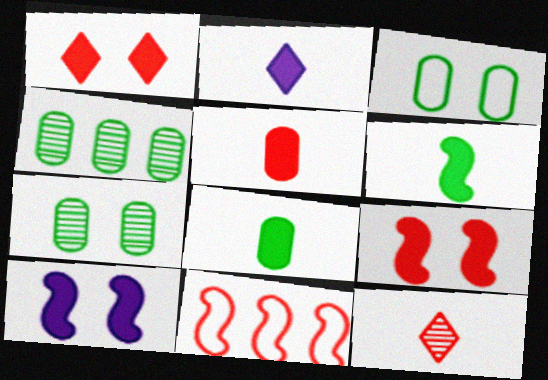[[2, 5, 6], 
[2, 7, 11], 
[3, 4, 8]]